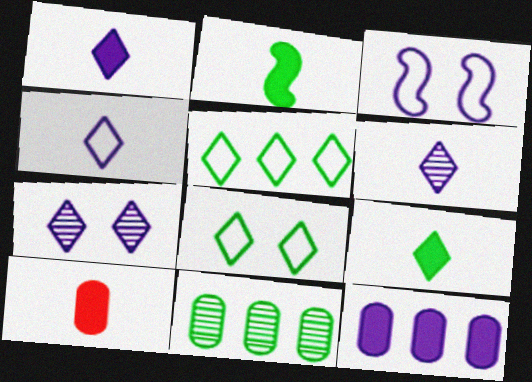[[1, 2, 10], 
[1, 4, 6], 
[2, 8, 11], 
[3, 6, 12]]